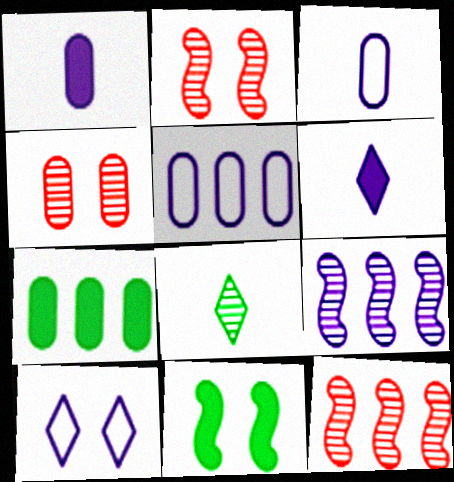[[1, 9, 10], 
[3, 4, 7], 
[4, 8, 9], 
[4, 10, 11]]